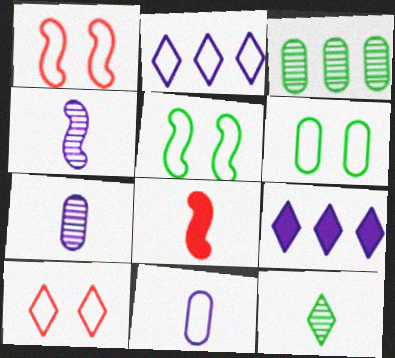[[8, 11, 12], 
[9, 10, 12]]